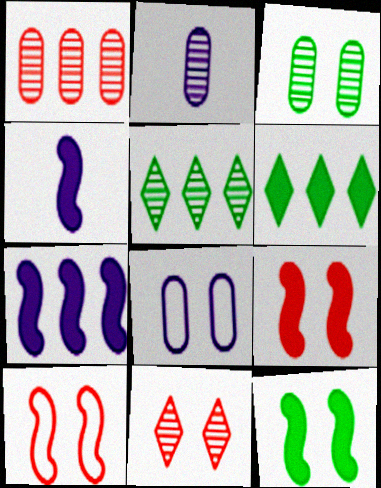[[1, 2, 3], 
[2, 6, 10], 
[8, 11, 12]]